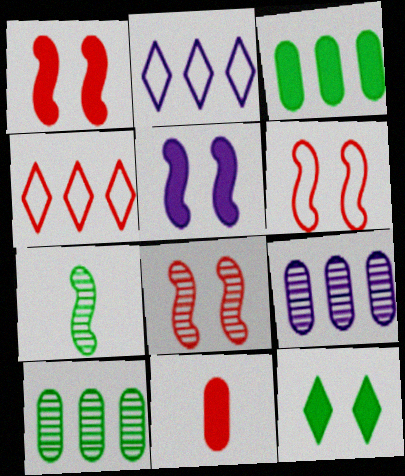[[1, 6, 8], 
[4, 8, 11]]